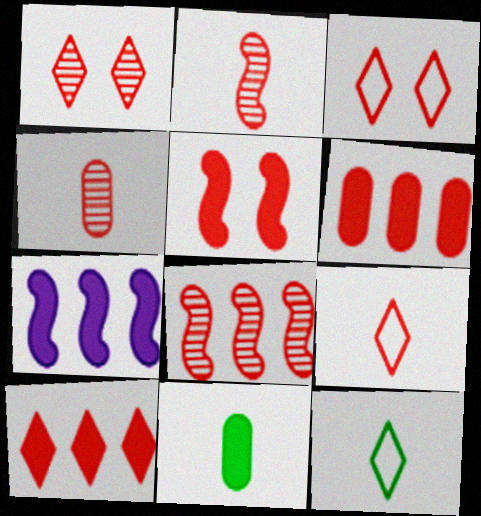[[1, 4, 8], 
[1, 9, 10], 
[2, 3, 6]]